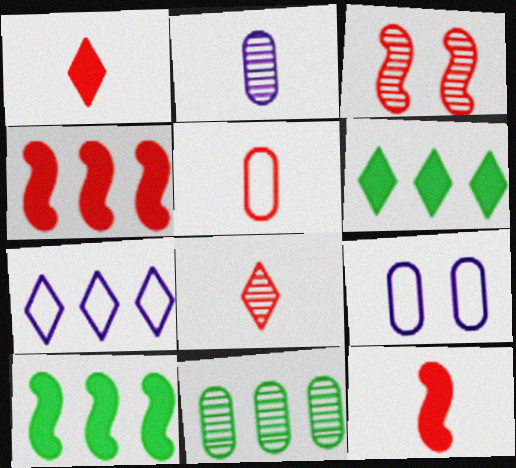[[4, 7, 11], 
[5, 8, 12], 
[8, 9, 10]]